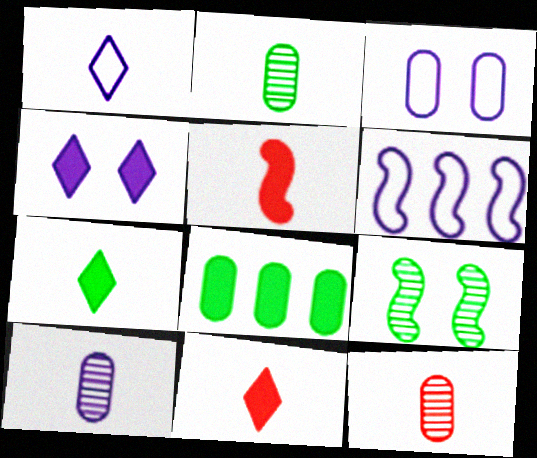[[1, 2, 5], 
[1, 3, 6], 
[2, 10, 12], 
[3, 8, 12], 
[4, 5, 8], 
[4, 6, 10], 
[5, 6, 9]]